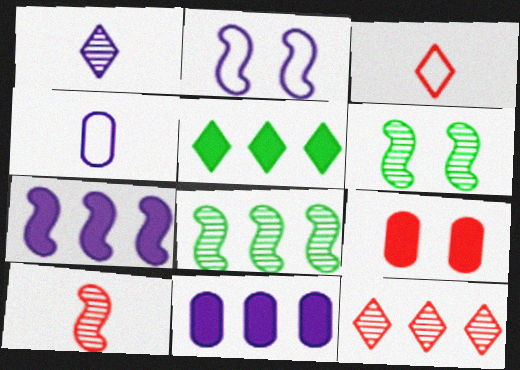[[1, 2, 11], 
[3, 6, 11]]